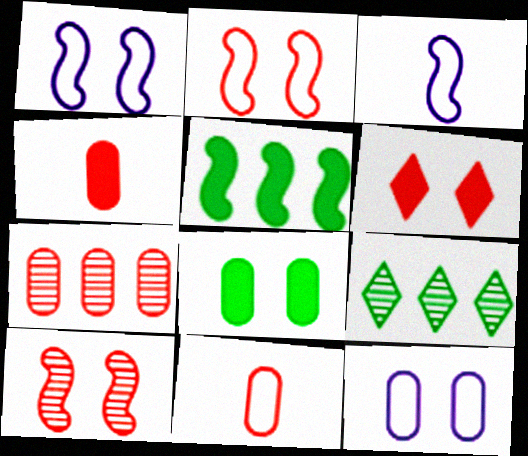[[1, 4, 9], 
[3, 5, 10]]